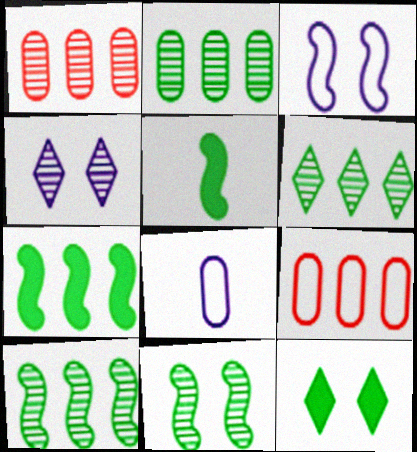[[2, 6, 10], 
[4, 5, 9]]